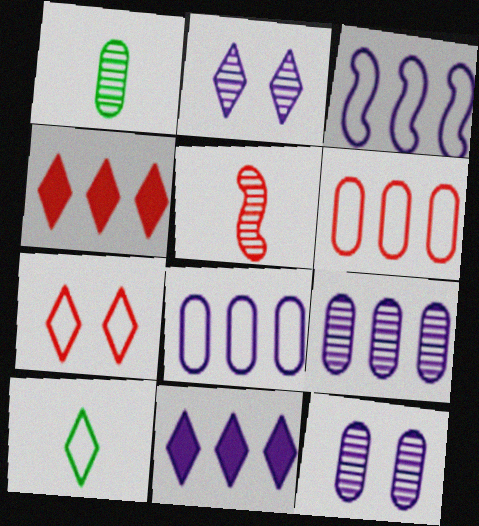[[2, 4, 10], 
[3, 9, 11]]